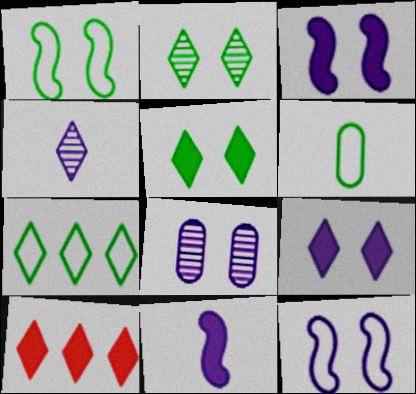[[1, 6, 7], 
[8, 9, 12]]